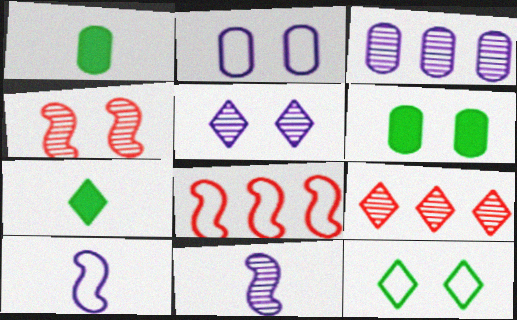[[1, 5, 8], 
[3, 5, 11], 
[6, 9, 10]]